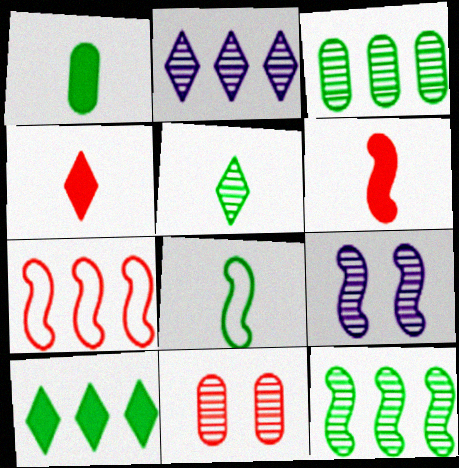[[1, 5, 8], 
[4, 7, 11]]